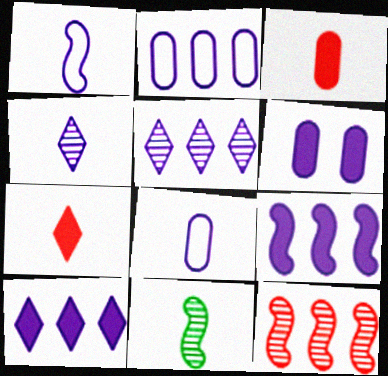[[1, 5, 6], 
[2, 5, 9], 
[7, 8, 11]]